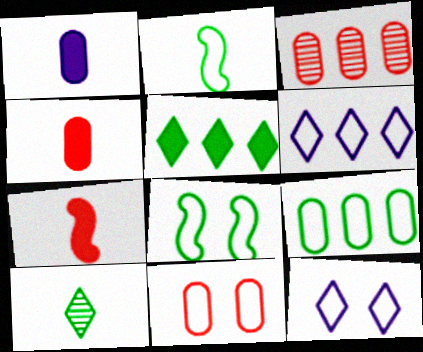[[2, 6, 11], 
[3, 4, 11], 
[8, 11, 12]]